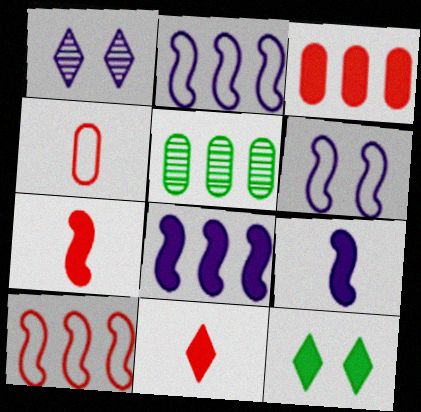[[3, 9, 12], 
[5, 6, 11]]